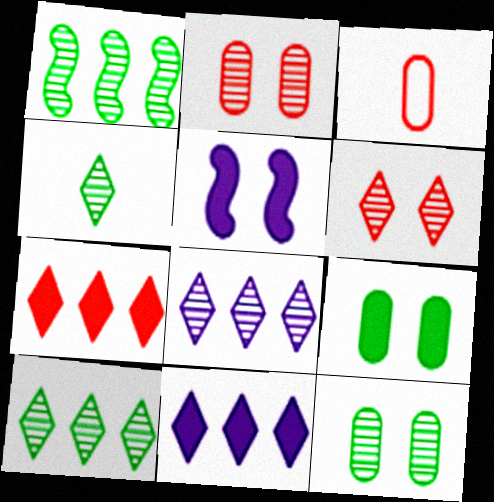[[1, 4, 12], 
[3, 5, 10], 
[4, 6, 8]]